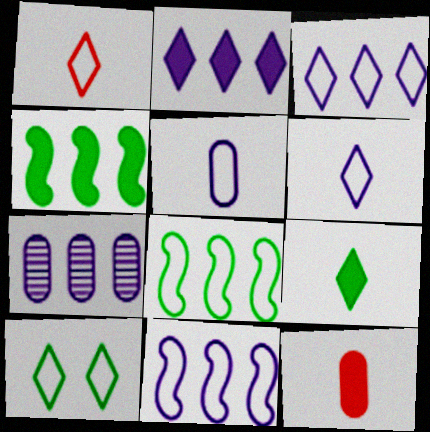[[1, 3, 10], 
[2, 7, 11]]